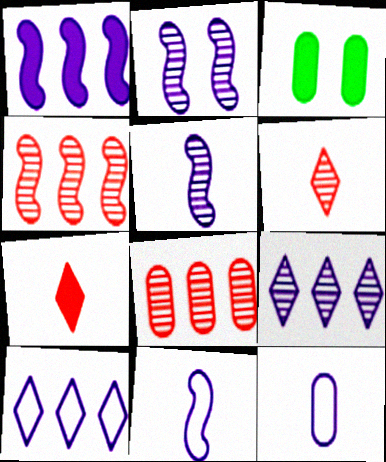[[1, 2, 11], 
[1, 3, 7], 
[3, 8, 12]]